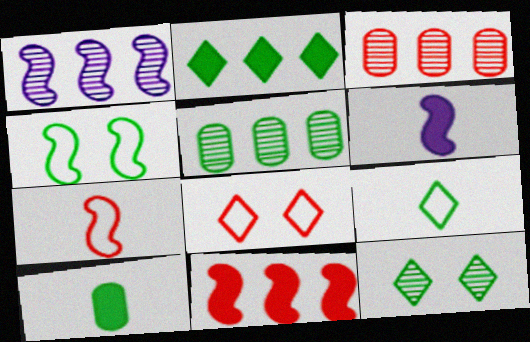[[1, 8, 10], 
[2, 9, 12], 
[5, 6, 8]]